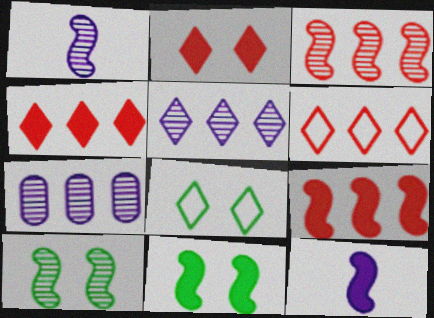[[1, 3, 10], 
[9, 11, 12]]